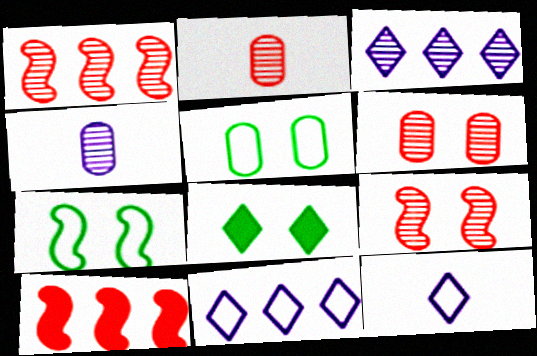[]